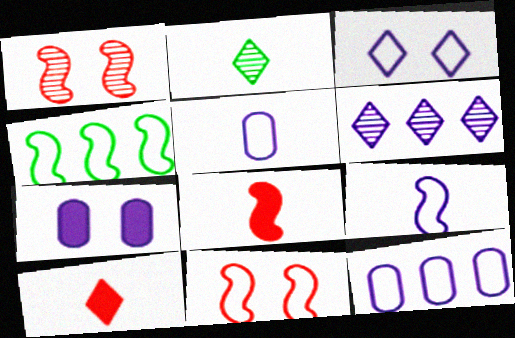[[2, 5, 8], 
[3, 9, 12], 
[4, 9, 11], 
[6, 7, 9]]